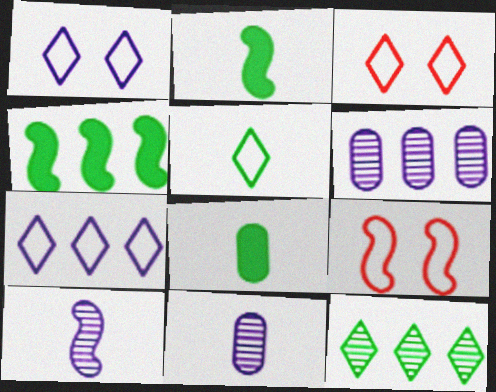[[2, 3, 6], 
[3, 4, 11], 
[3, 5, 7], 
[4, 9, 10]]